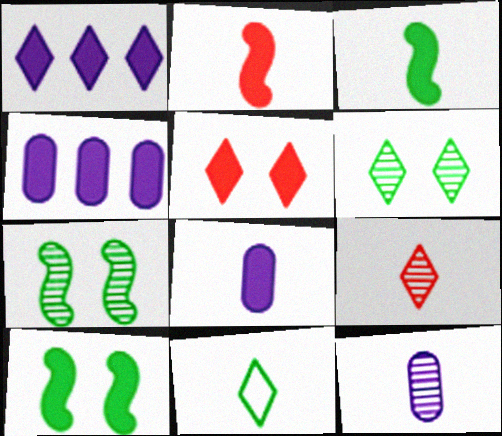[[2, 11, 12], 
[3, 4, 5]]